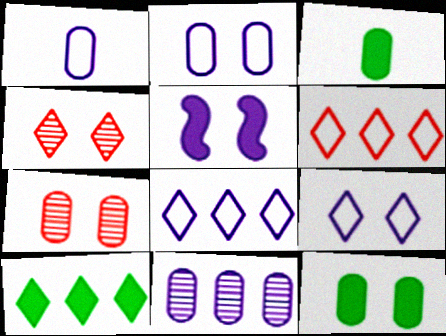[[2, 7, 12]]